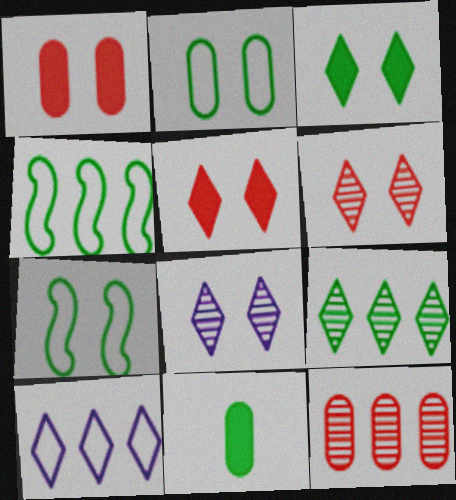[[1, 7, 8], 
[7, 9, 11]]